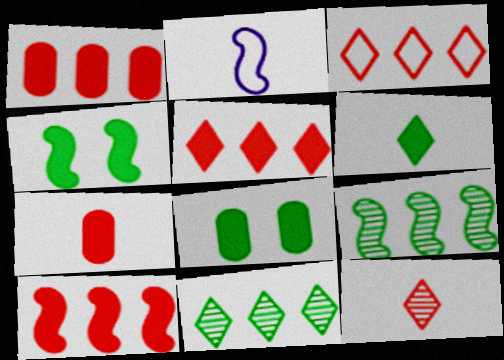[[1, 5, 10]]